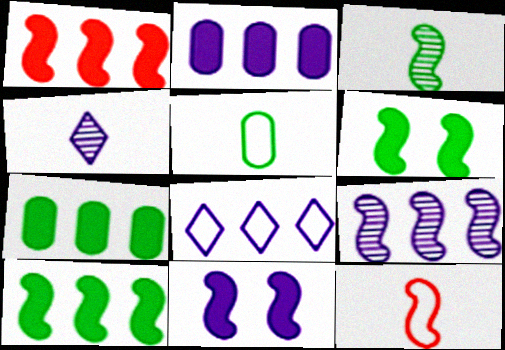[[2, 8, 9], 
[6, 9, 12]]